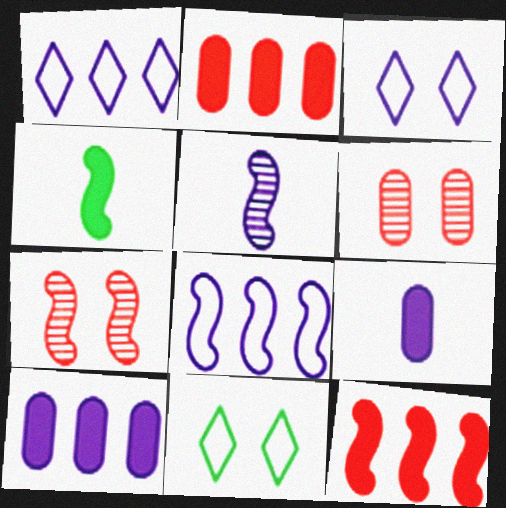[[1, 4, 6], 
[2, 5, 11], 
[3, 5, 10], 
[4, 7, 8]]